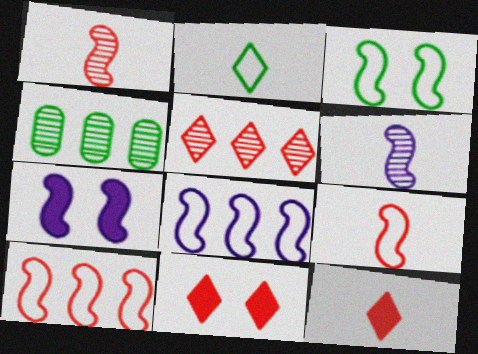[[3, 8, 9], 
[6, 7, 8]]